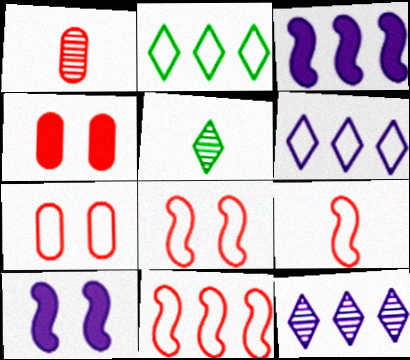[[1, 2, 10], 
[3, 5, 7], 
[8, 9, 11]]